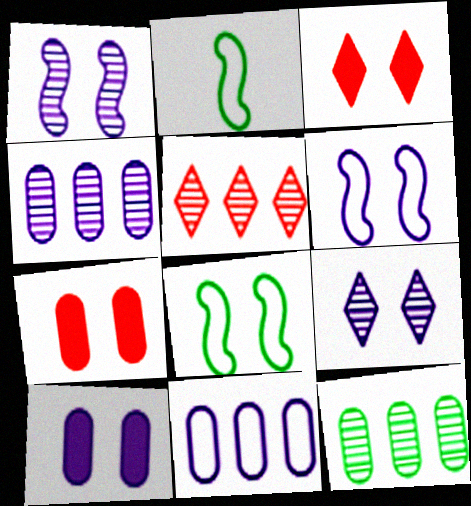[[2, 3, 4], 
[2, 5, 10], 
[6, 9, 10], 
[7, 8, 9]]